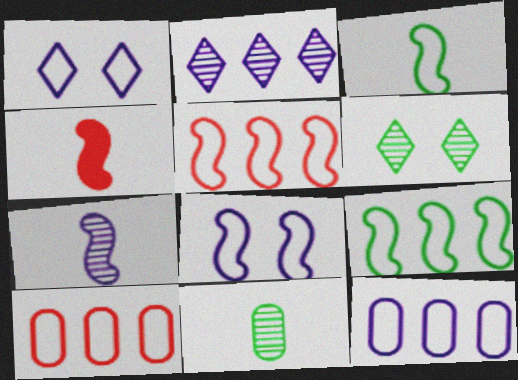[[1, 3, 10], 
[3, 4, 7], 
[3, 5, 8], 
[4, 6, 12]]